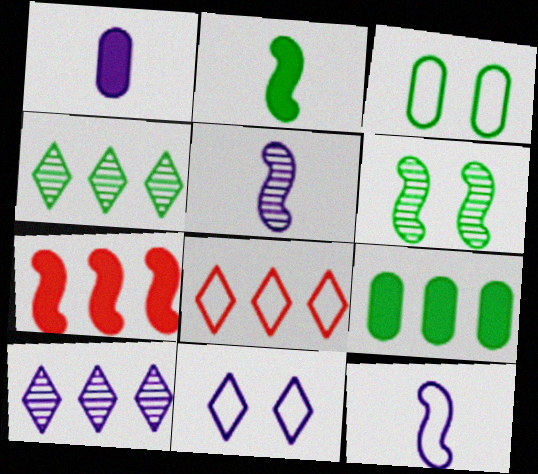[[1, 6, 8], 
[2, 3, 4], 
[3, 8, 12], 
[6, 7, 12]]